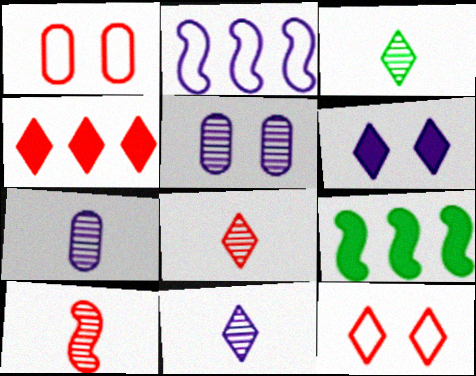[[1, 4, 10], 
[1, 9, 11], 
[2, 6, 7], 
[3, 7, 10], 
[3, 8, 11], 
[4, 8, 12], 
[7, 9, 12]]